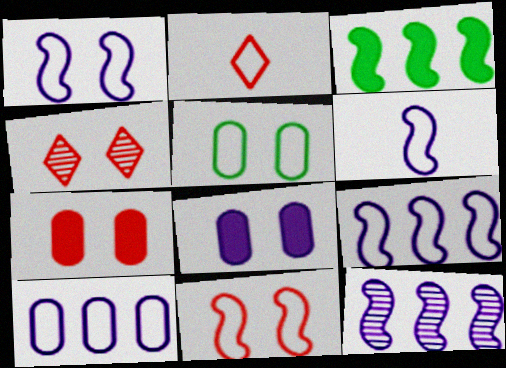[[1, 6, 9], 
[2, 5, 9], 
[4, 7, 11]]